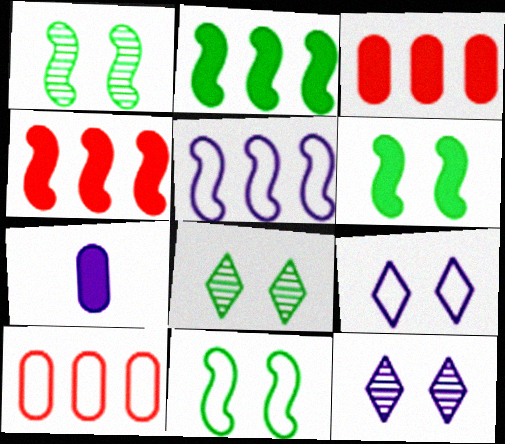[[1, 6, 11], 
[5, 7, 12]]